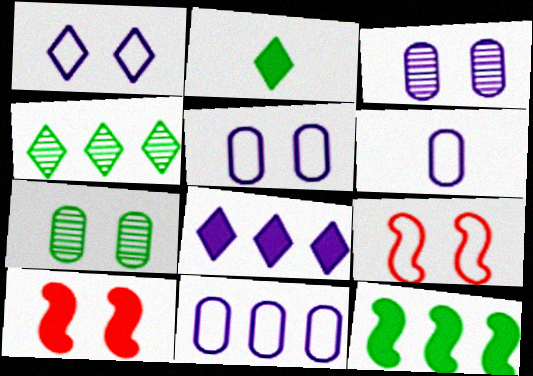[[1, 7, 10], 
[4, 6, 10], 
[5, 6, 11]]